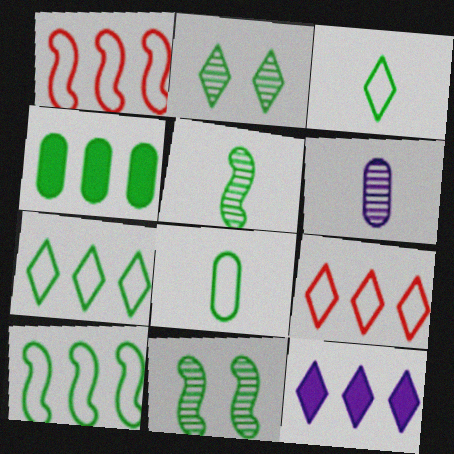[[3, 4, 11]]